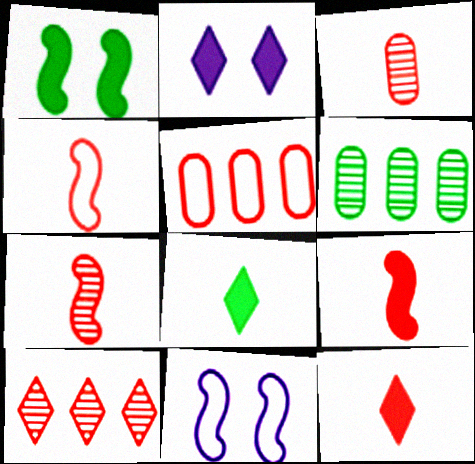[[2, 4, 6], 
[3, 4, 12], 
[4, 7, 9], 
[6, 11, 12]]